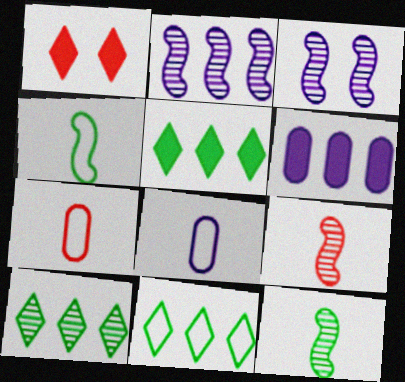[[3, 5, 7], 
[5, 10, 11]]